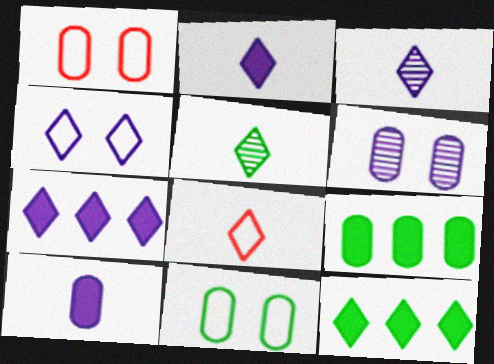[[2, 5, 8], 
[3, 4, 7]]